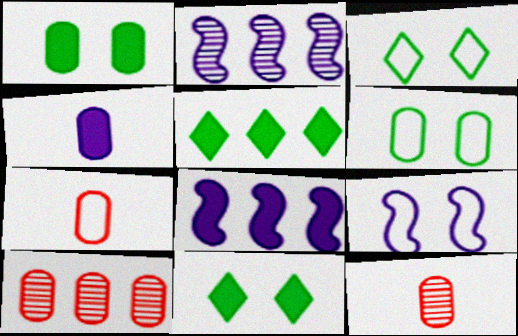[[2, 7, 11], 
[3, 8, 12], 
[4, 6, 10], 
[5, 9, 12]]